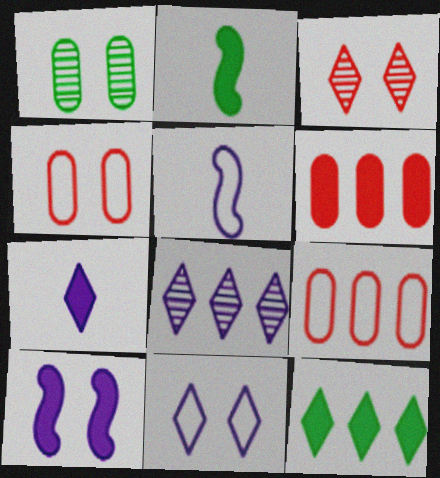[[2, 4, 8], 
[7, 8, 11]]